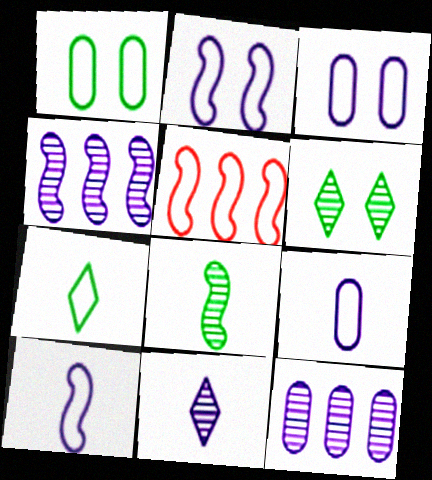[[3, 5, 7]]